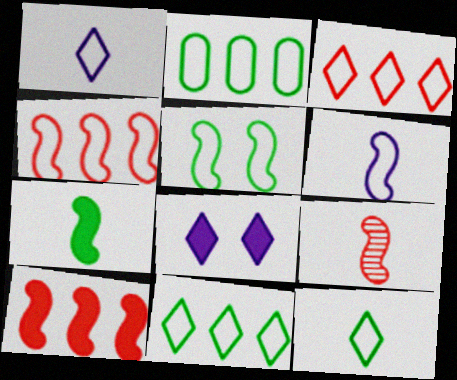[[2, 5, 12], 
[2, 8, 9], 
[4, 5, 6], 
[6, 7, 9]]